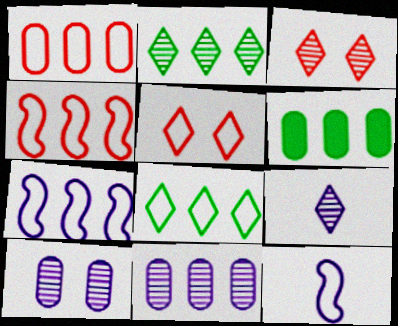[[1, 6, 11], 
[1, 7, 8], 
[2, 3, 9], 
[3, 6, 12]]